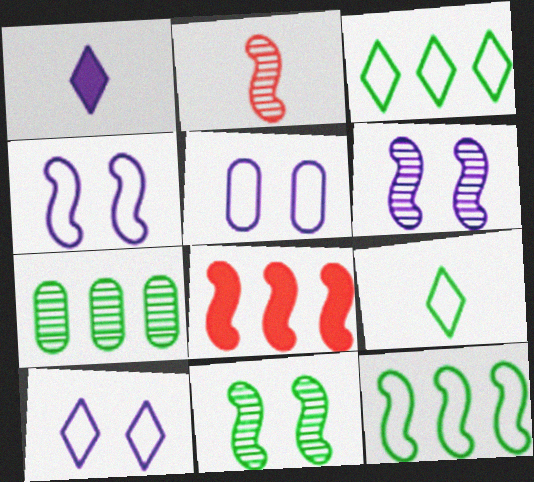[[4, 5, 10]]